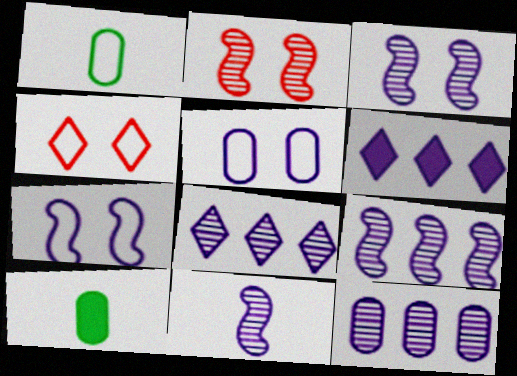[[1, 2, 6], 
[3, 9, 11], 
[4, 9, 10], 
[5, 6, 11], 
[8, 9, 12]]